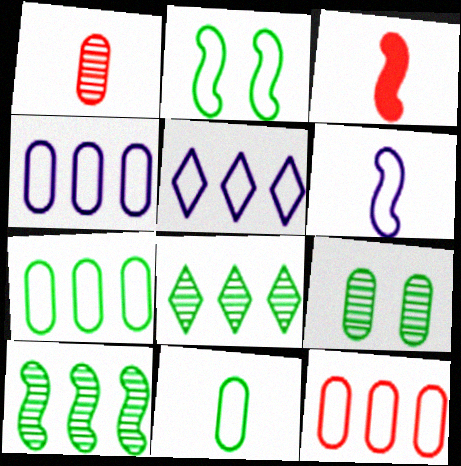[[3, 5, 9], 
[4, 7, 12]]